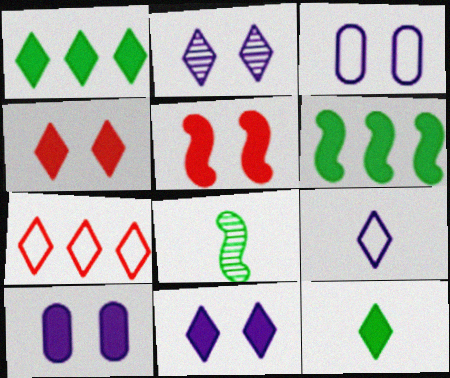[[2, 7, 12], 
[7, 8, 10]]